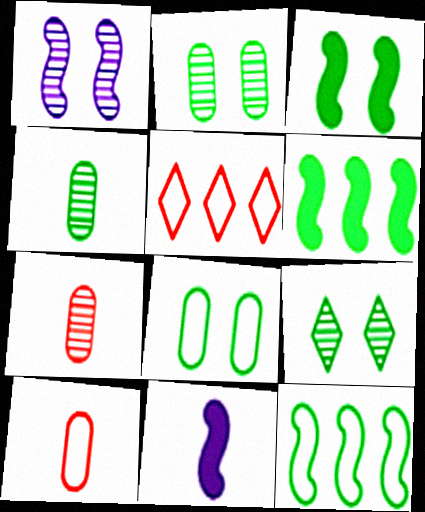[[2, 5, 11], 
[3, 8, 9]]